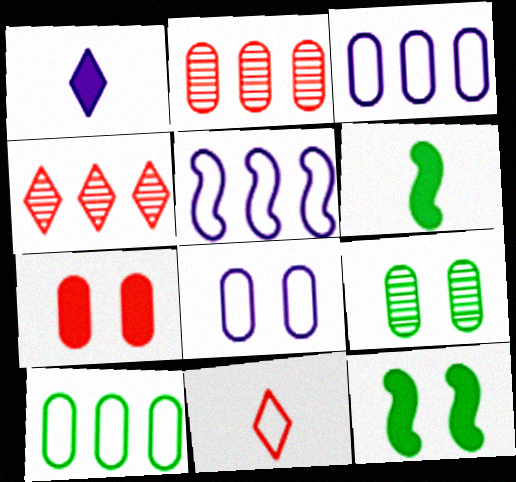[[4, 6, 8], 
[7, 8, 9]]